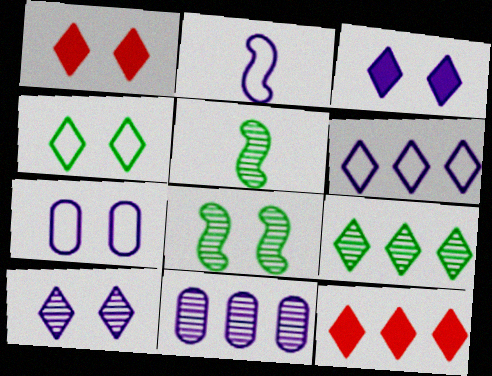[[1, 4, 10], 
[1, 7, 8], 
[2, 3, 11], 
[2, 6, 7], 
[5, 7, 12], 
[6, 9, 12]]